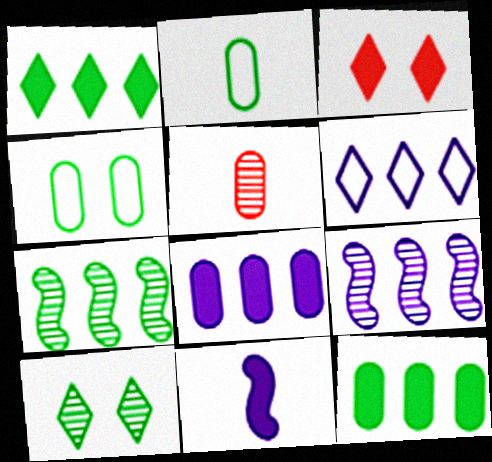[[2, 3, 9], 
[3, 11, 12], 
[4, 5, 8], 
[5, 9, 10], 
[6, 8, 9]]